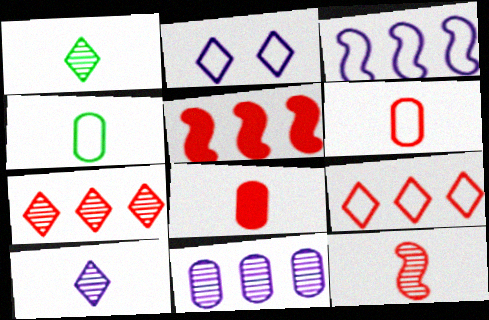[]